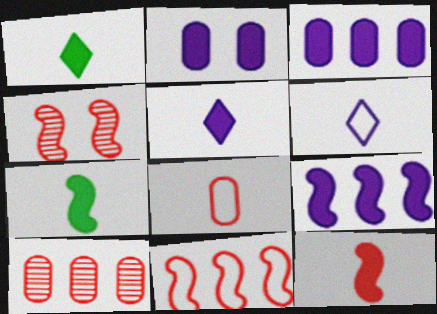[[2, 5, 9], 
[4, 11, 12]]